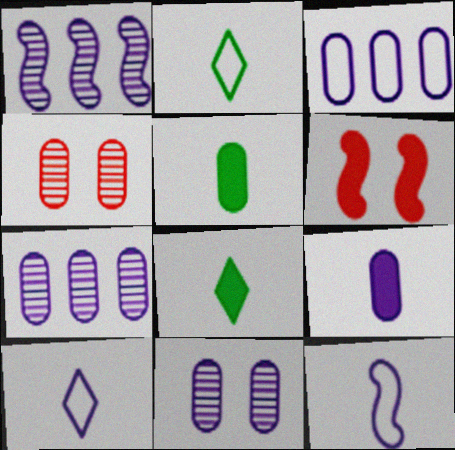[[2, 6, 7], 
[3, 4, 5], 
[3, 9, 11]]